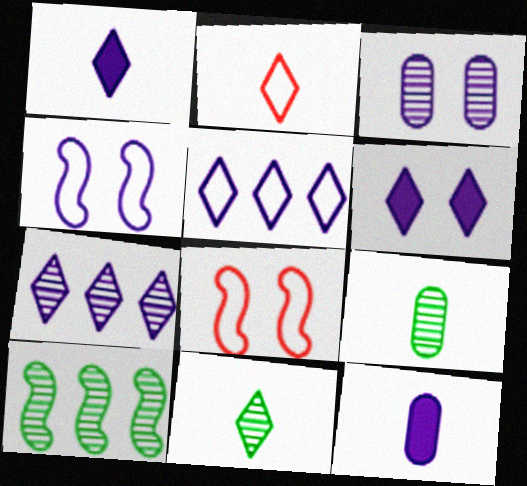[[1, 2, 11], 
[3, 4, 6], 
[4, 7, 12]]